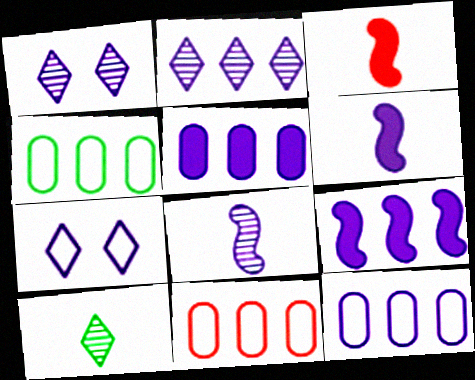[[1, 3, 4], 
[1, 6, 12], 
[2, 9, 12], 
[4, 11, 12], 
[5, 7, 8]]